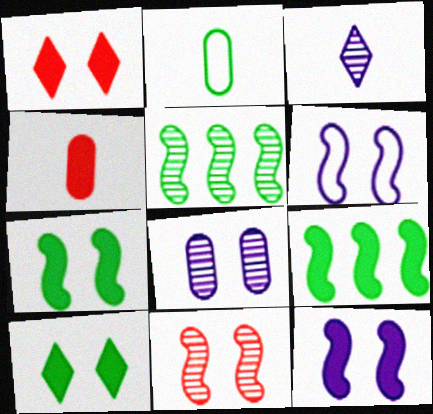[[2, 5, 10], 
[6, 7, 11]]